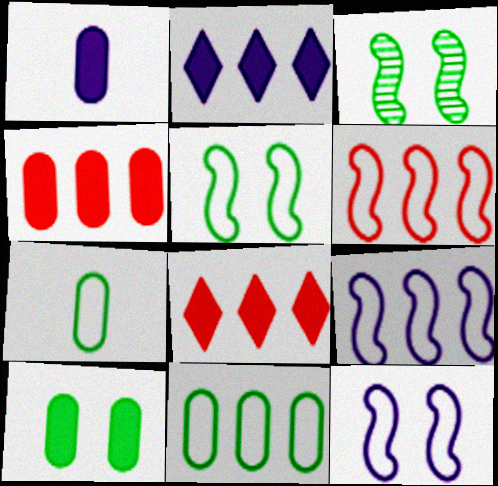[[1, 4, 10]]